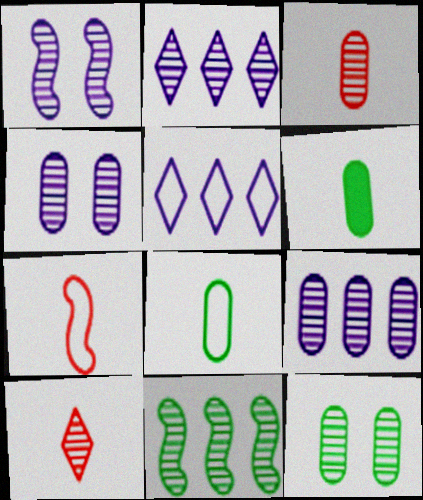[[3, 9, 12], 
[4, 10, 11]]